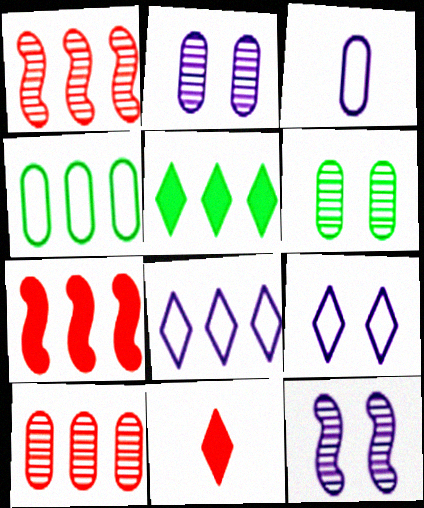[[4, 11, 12]]